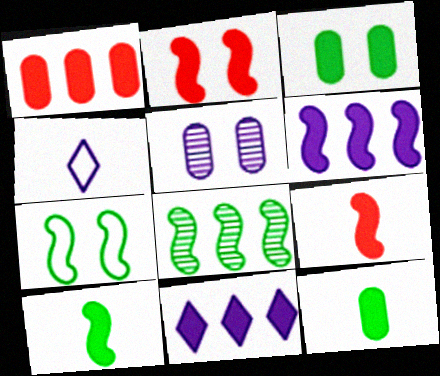[[2, 6, 10], 
[2, 11, 12], 
[3, 9, 11], 
[4, 5, 6], 
[7, 8, 10]]